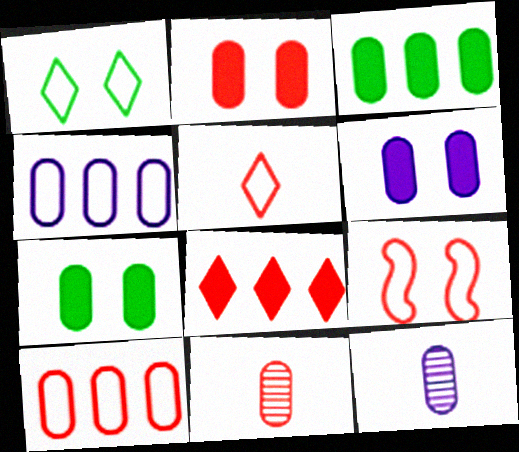[[2, 6, 7], 
[2, 10, 11], 
[4, 6, 12], 
[4, 7, 11], 
[5, 9, 10], 
[7, 10, 12], 
[8, 9, 11]]